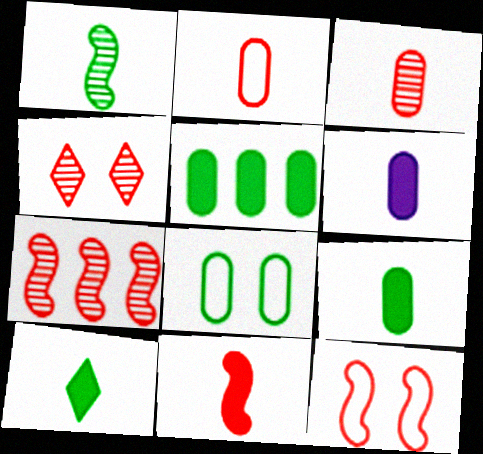[[3, 4, 7], 
[6, 10, 11], 
[7, 11, 12]]